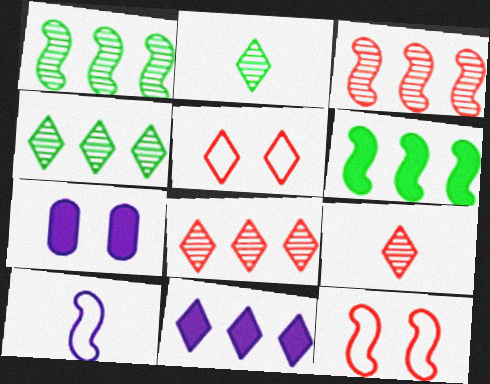[[2, 5, 11]]